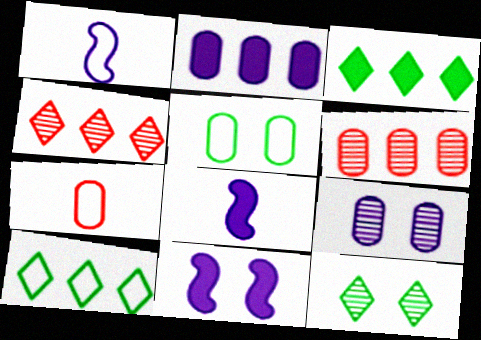[[4, 5, 8]]